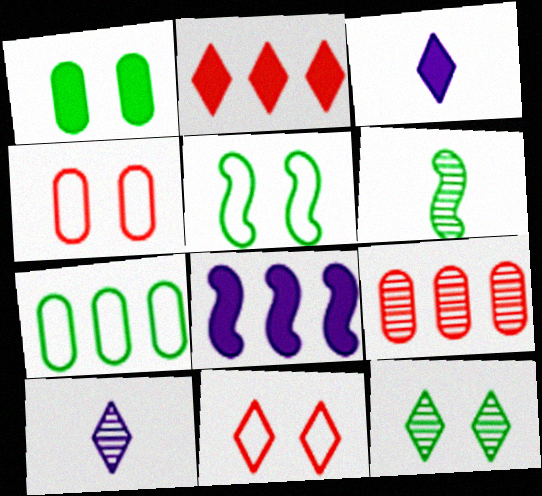[[1, 5, 12], 
[3, 5, 9]]